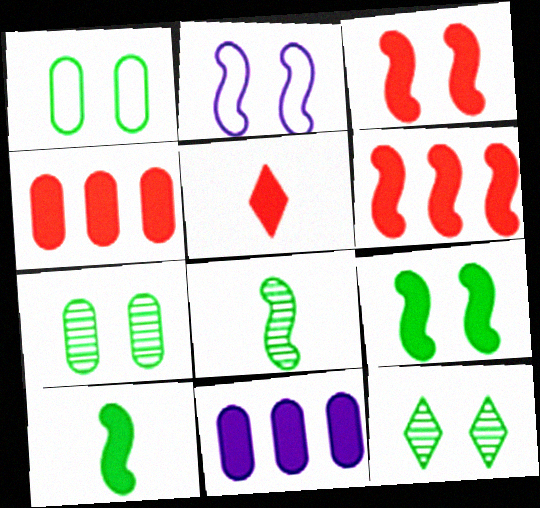[[1, 9, 12], 
[2, 6, 8], 
[3, 4, 5], 
[5, 9, 11]]